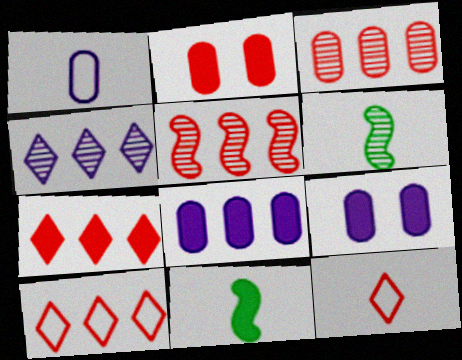[[2, 5, 12], 
[6, 9, 10], 
[7, 9, 11]]